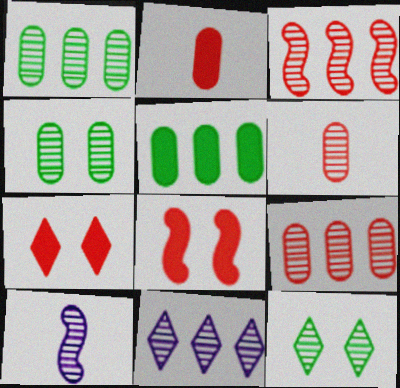[[1, 3, 11], 
[9, 10, 12]]